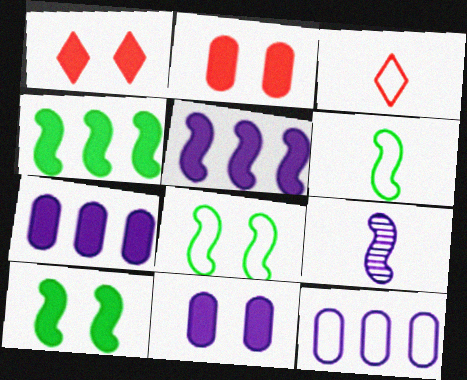[[1, 10, 11], 
[3, 8, 12]]